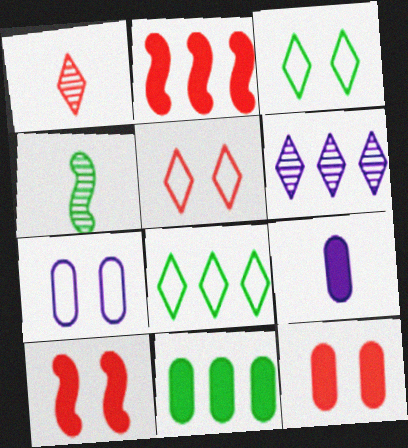[[3, 4, 11], 
[9, 11, 12]]